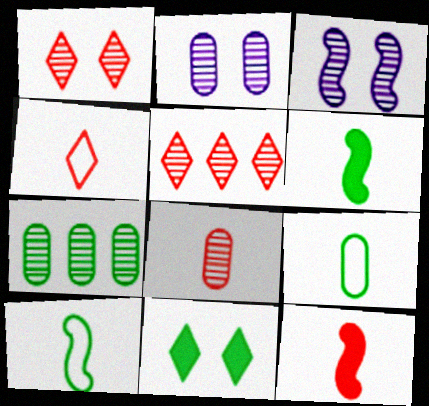[[2, 7, 8], 
[4, 8, 12], 
[7, 10, 11]]